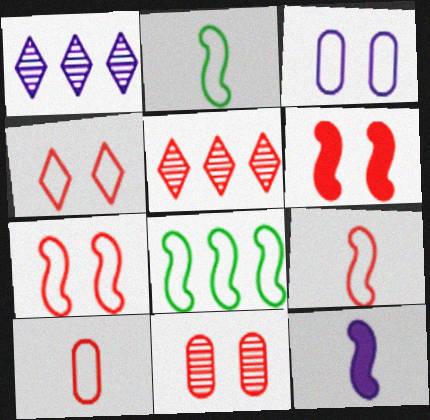[[1, 3, 12], 
[4, 6, 11], 
[5, 6, 10]]